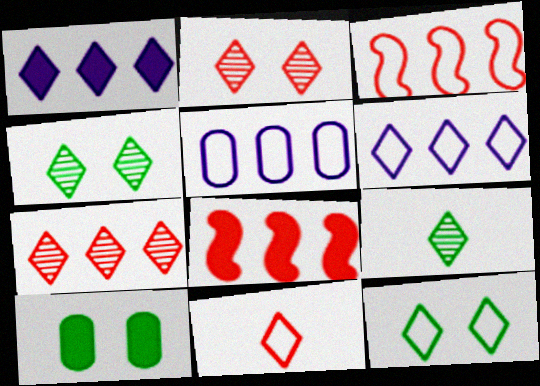[[1, 4, 11], 
[6, 11, 12]]